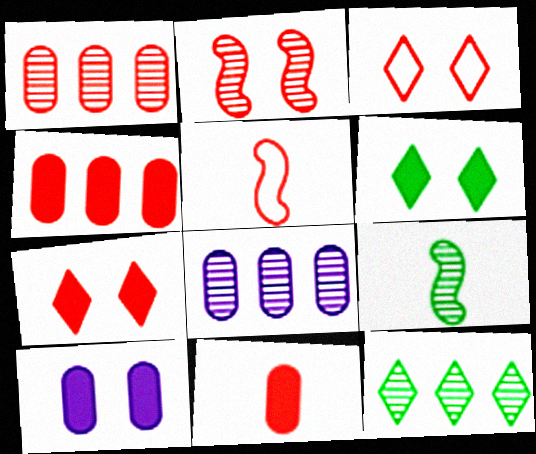[[1, 5, 7], 
[5, 6, 8], 
[5, 10, 12]]